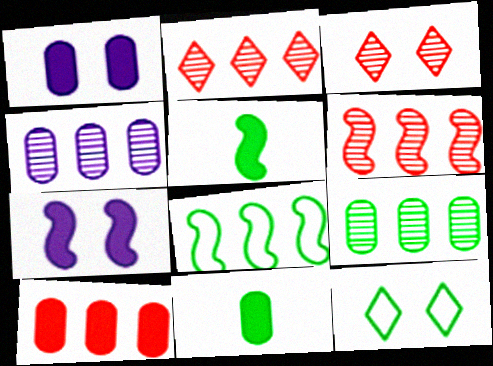[[1, 10, 11], 
[5, 9, 12]]